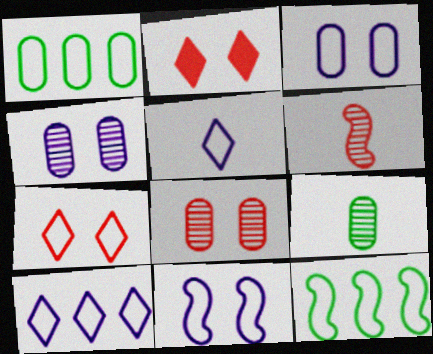[]